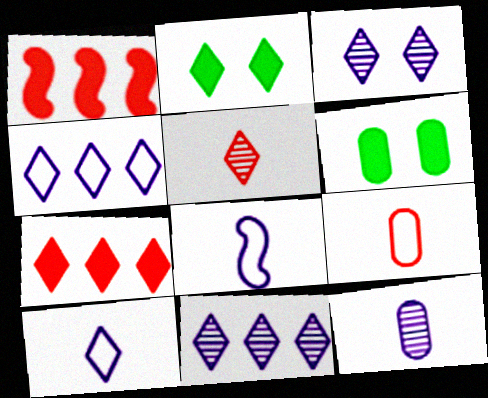[[2, 4, 5]]